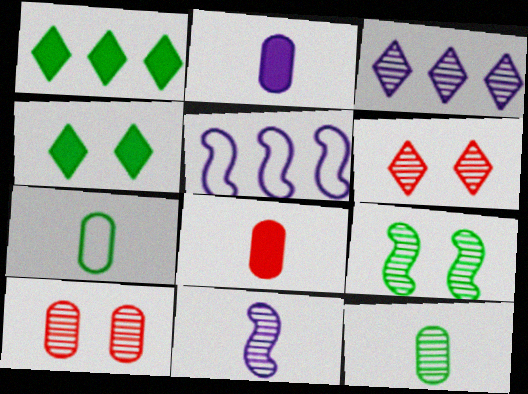[[1, 7, 9]]